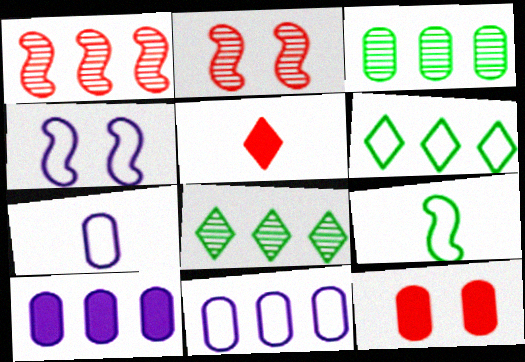[[1, 6, 10], 
[3, 4, 5], 
[3, 7, 12]]